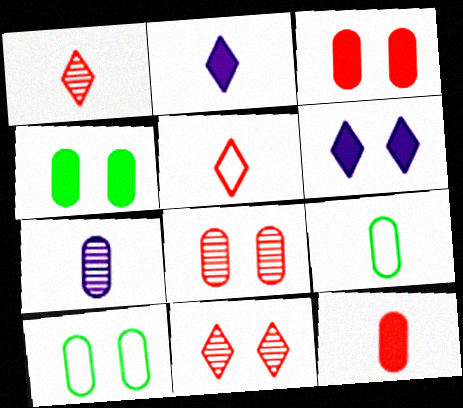[[7, 9, 12]]